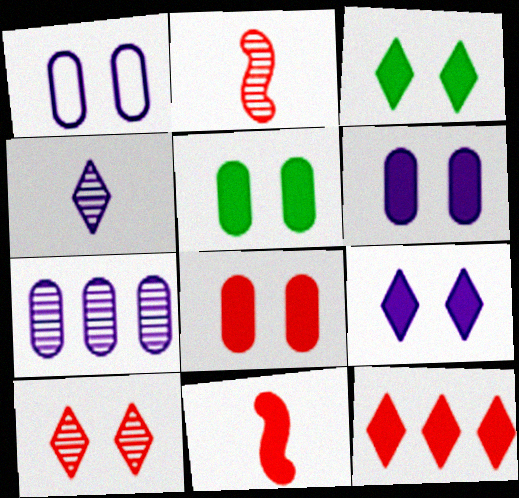[[5, 6, 8], 
[8, 11, 12]]